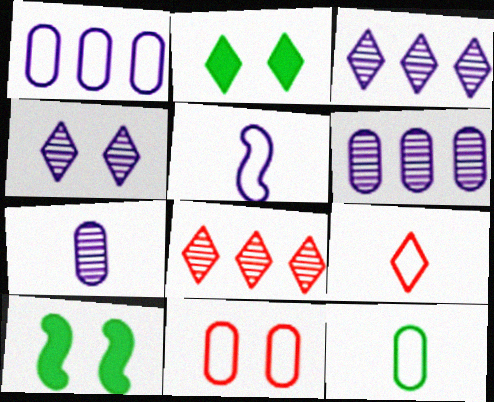[[1, 11, 12], 
[2, 3, 9], 
[4, 10, 11], 
[5, 9, 12], 
[6, 9, 10]]